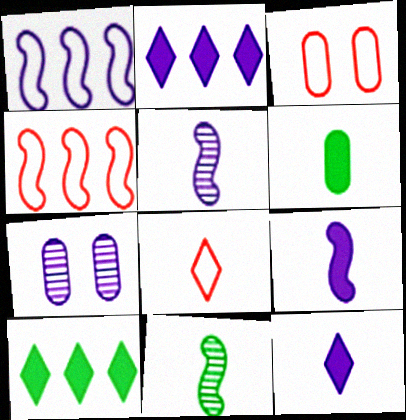[[1, 7, 12], 
[2, 3, 11], 
[3, 4, 8], 
[3, 5, 10], 
[5, 6, 8]]